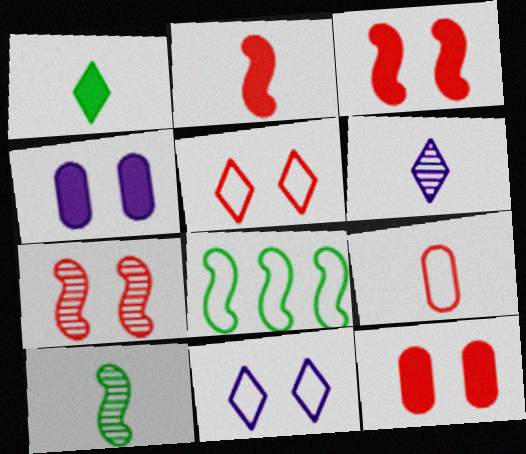[[5, 7, 12], 
[6, 8, 12], 
[8, 9, 11]]